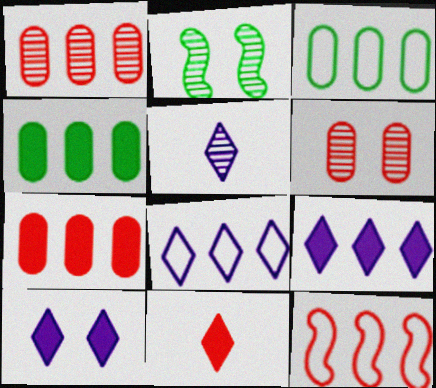[[1, 2, 5], 
[3, 8, 12], 
[5, 8, 10], 
[6, 11, 12]]